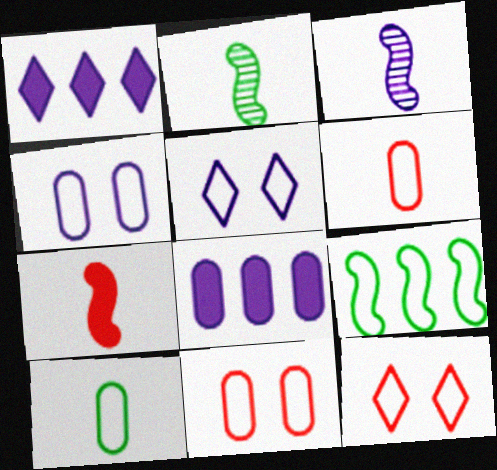[[1, 2, 11], 
[1, 3, 4], 
[2, 8, 12], 
[3, 5, 8], 
[5, 6, 9]]